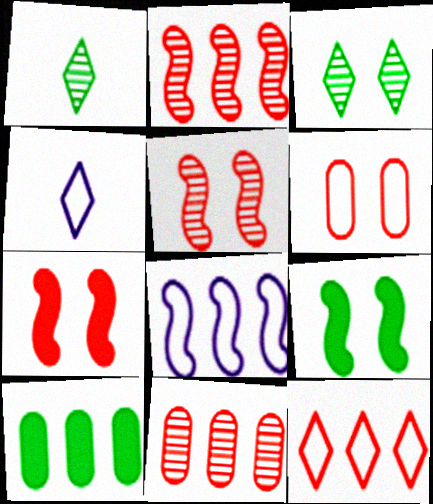[[4, 5, 10], 
[4, 9, 11]]